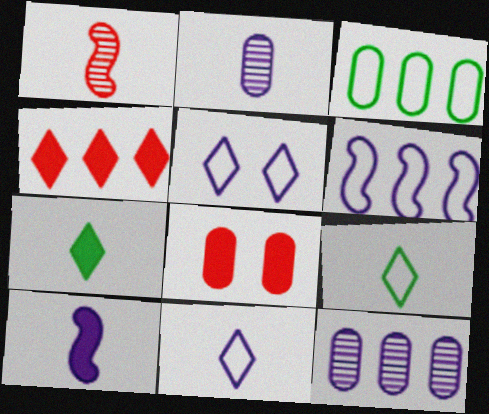[[2, 3, 8], 
[2, 10, 11], 
[5, 10, 12]]